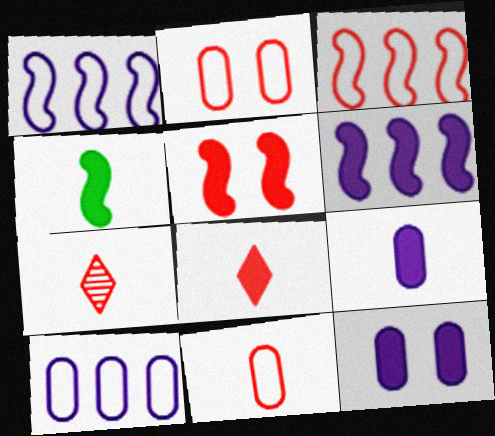[[4, 5, 6], 
[4, 8, 9]]